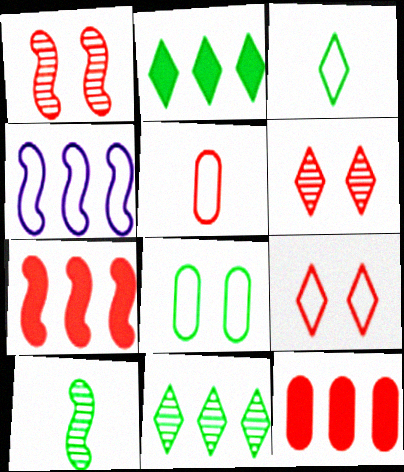[[2, 8, 10], 
[4, 11, 12], 
[5, 6, 7]]